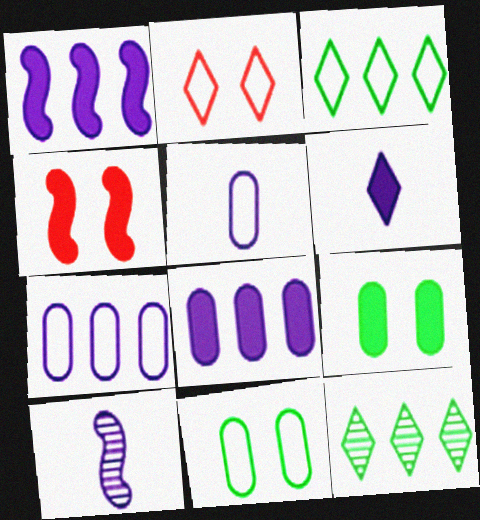[[2, 6, 12], 
[4, 5, 12], 
[5, 6, 10]]